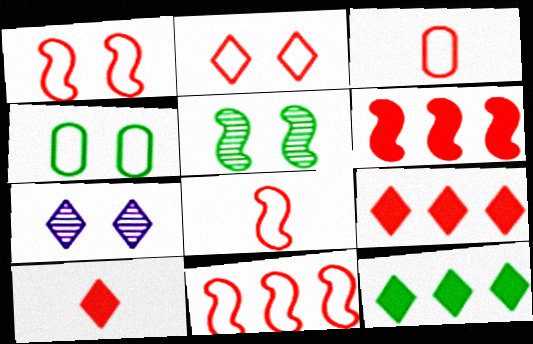[[1, 8, 11], 
[2, 3, 11]]